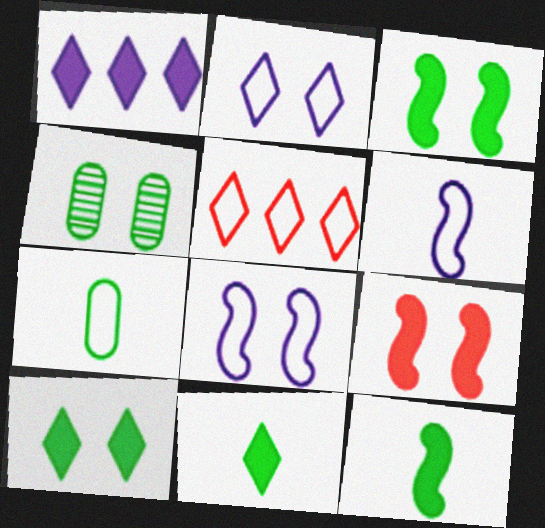[[2, 4, 9], 
[5, 7, 8]]